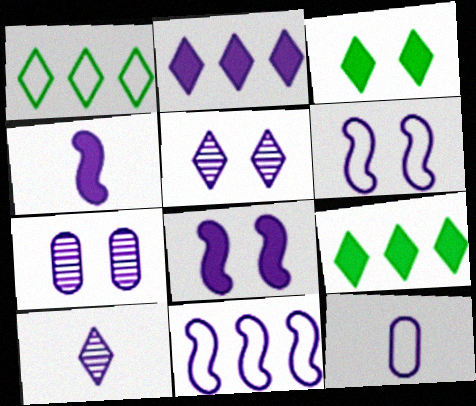[[4, 10, 12]]